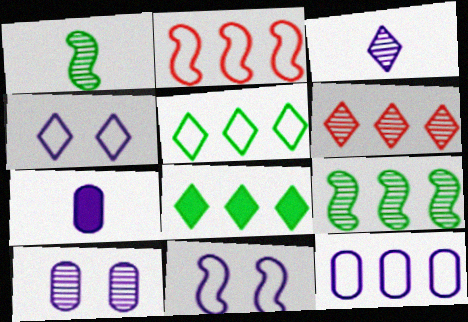[[1, 6, 10], 
[2, 5, 12], 
[7, 10, 12]]